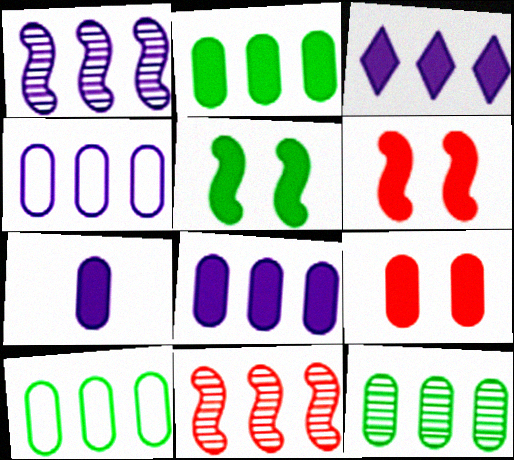[[1, 3, 4], 
[2, 7, 9], 
[2, 10, 12], 
[3, 10, 11]]